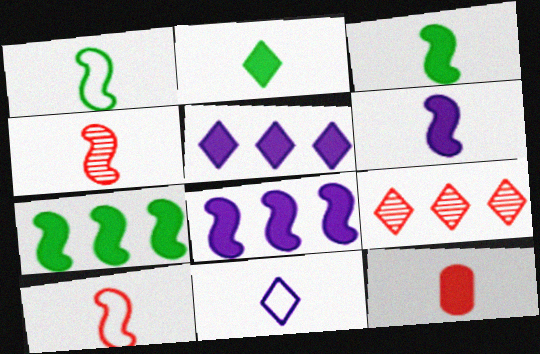[[1, 4, 6], 
[2, 6, 12]]